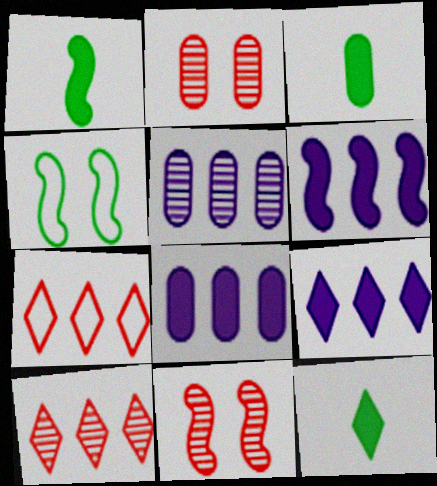[[1, 3, 12], 
[6, 8, 9]]